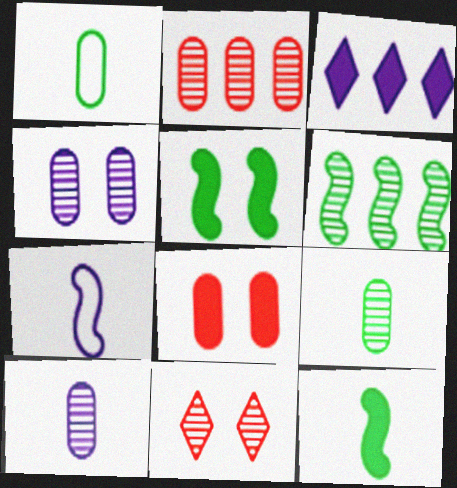[[2, 4, 9], 
[3, 4, 7], 
[3, 8, 12], 
[6, 10, 11]]